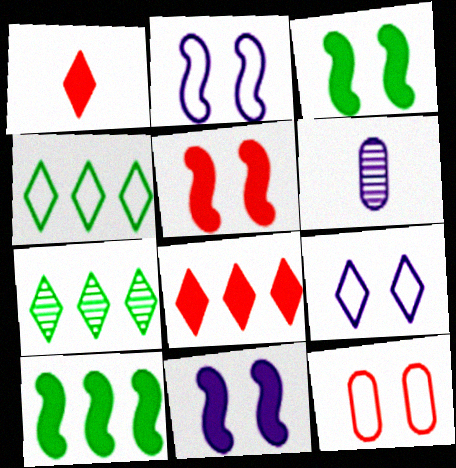[[1, 7, 9], 
[3, 5, 11], 
[4, 5, 6]]